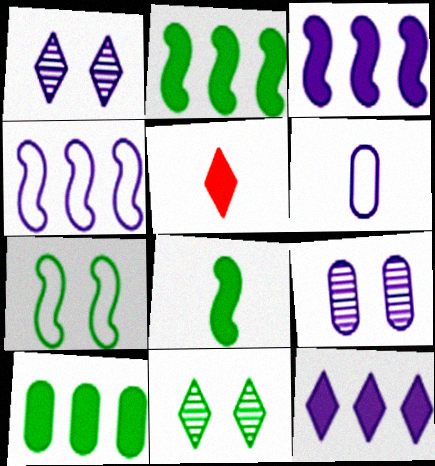[[1, 3, 6]]